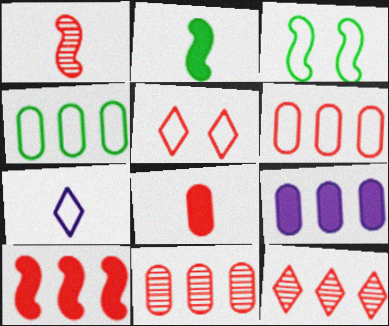[[3, 6, 7], 
[4, 9, 11], 
[6, 10, 12]]